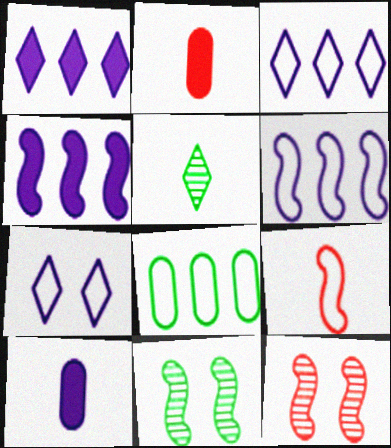[[2, 3, 11], 
[4, 9, 11], 
[5, 9, 10], 
[7, 8, 9]]